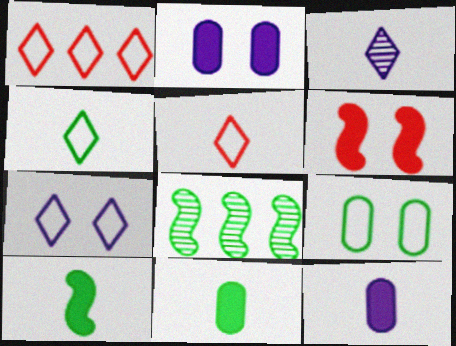[[1, 4, 7], 
[2, 5, 8]]